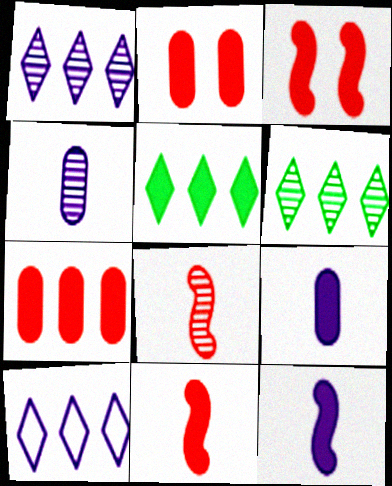[[2, 5, 12], 
[3, 5, 9]]